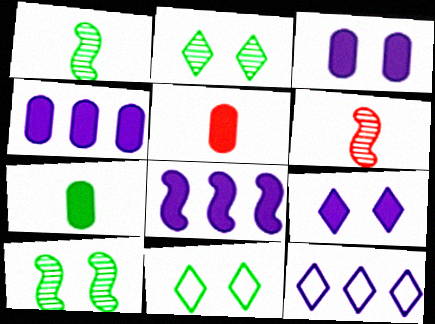[[4, 6, 11], 
[5, 10, 12]]